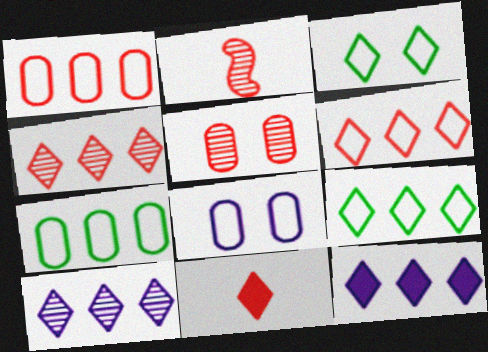[[2, 4, 5], 
[3, 10, 11], 
[4, 9, 12]]